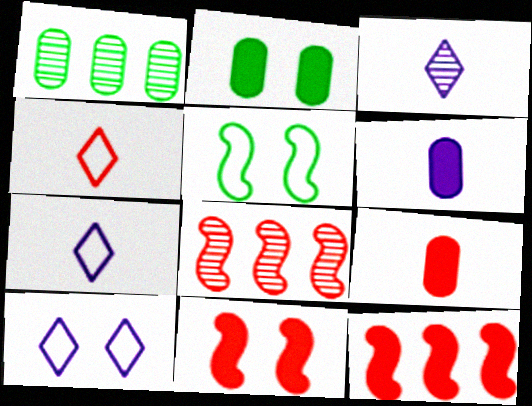[[1, 7, 11], 
[2, 7, 8]]